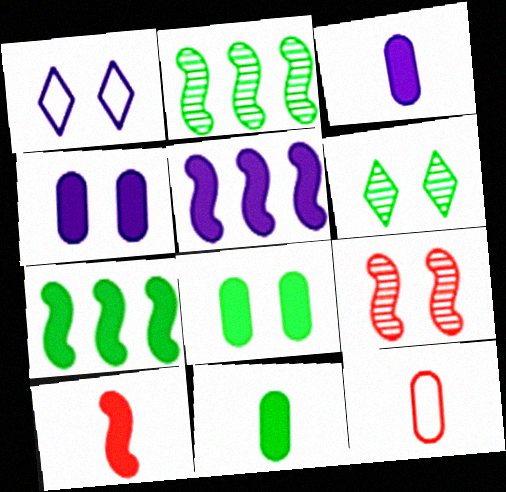[[1, 8, 9], 
[5, 6, 12]]